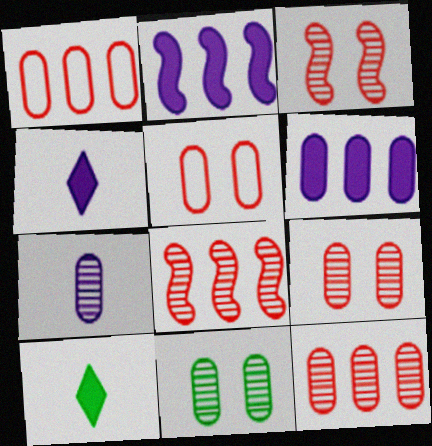[[7, 11, 12]]